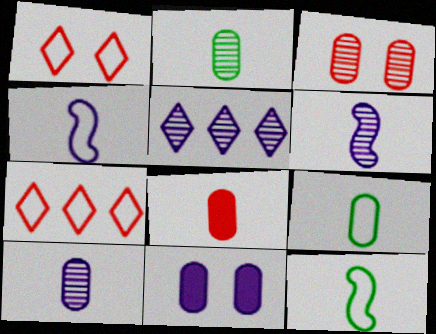[[4, 5, 11], 
[8, 9, 10]]